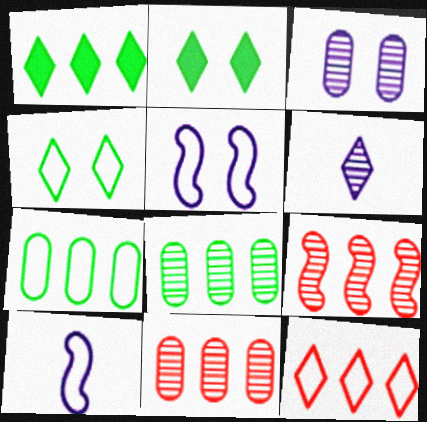[[2, 6, 12], 
[2, 10, 11]]